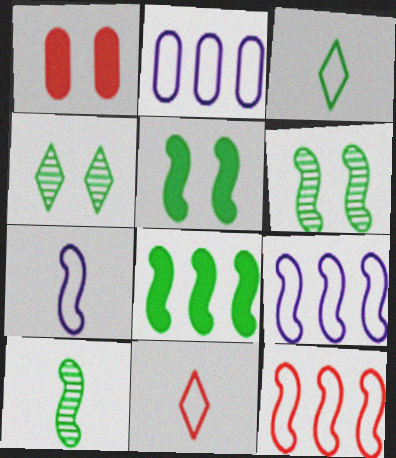[]